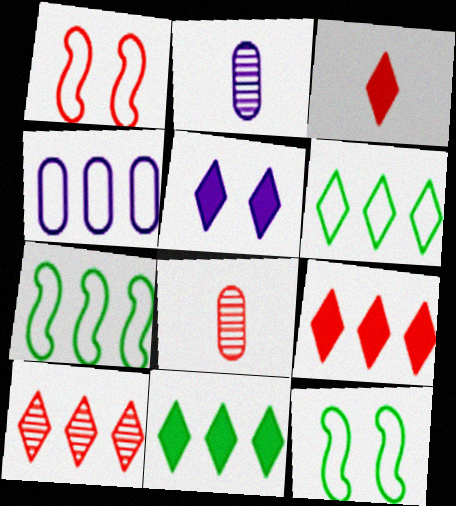[[1, 2, 11], 
[1, 8, 9], 
[2, 9, 12], 
[3, 5, 11], 
[5, 7, 8]]